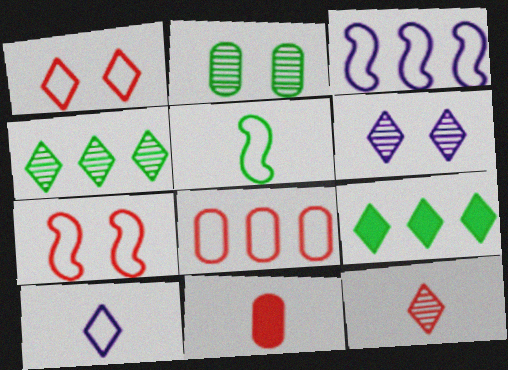[[2, 5, 9], 
[3, 5, 7], 
[4, 6, 12]]